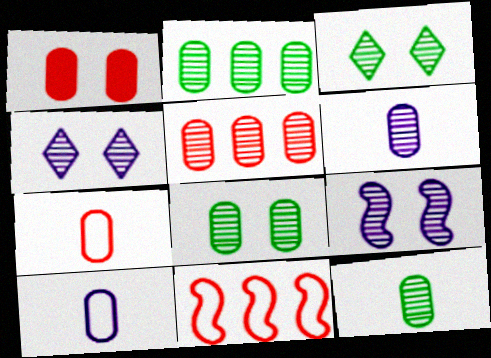[[1, 2, 10], 
[1, 5, 7], 
[2, 8, 12], 
[5, 6, 8]]